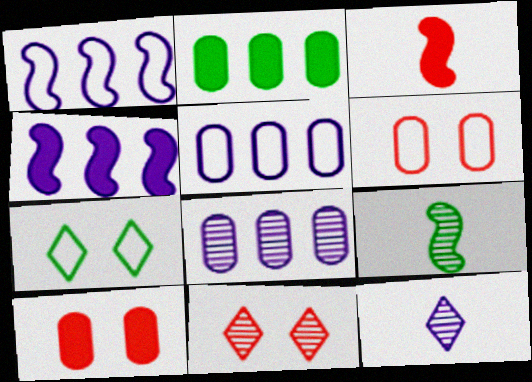[[2, 7, 9], 
[3, 7, 8], 
[8, 9, 11]]